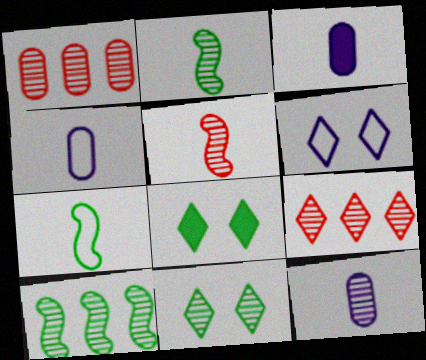[[3, 4, 12]]